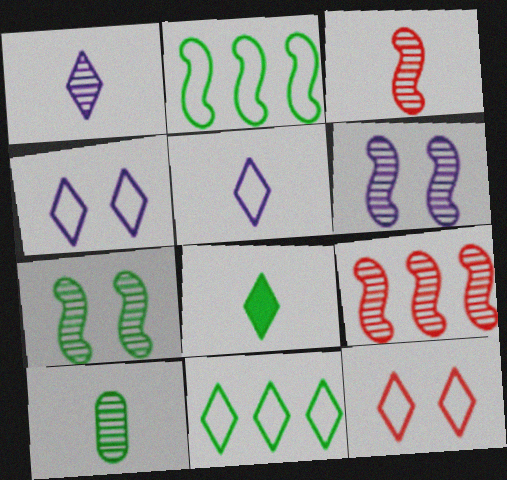[[1, 3, 10], 
[5, 11, 12]]